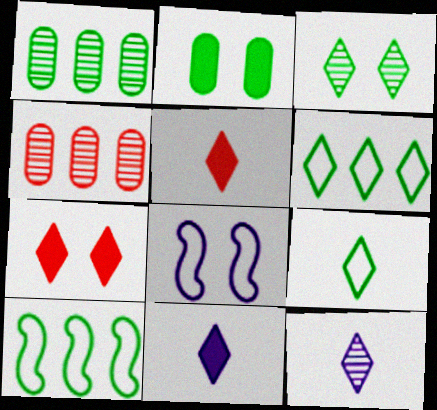[[1, 5, 8], 
[5, 9, 12], 
[6, 7, 12]]